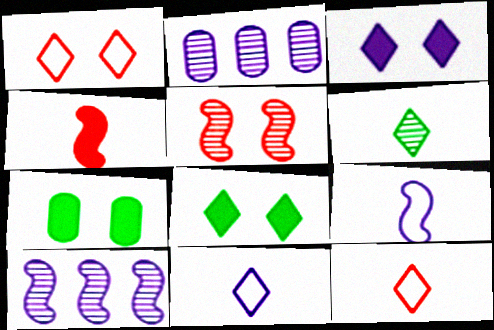[[2, 3, 9], 
[2, 5, 6], 
[7, 10, 12]]